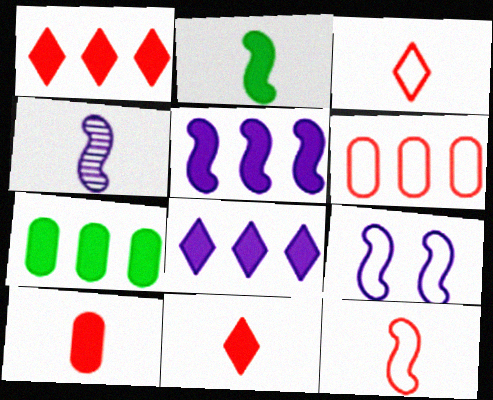[[1, 5, 7], 
[2, 4, 12], 
[4, 5, 9]]